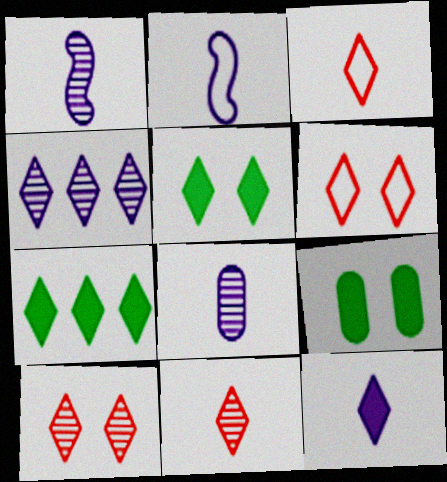[[2, 8, 12], 
[3, 4, 5]]